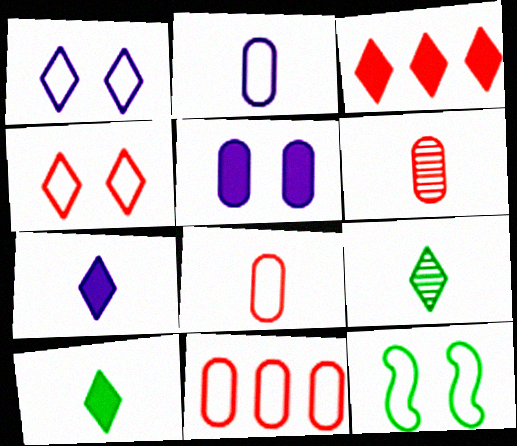[[1, 3, 9]]